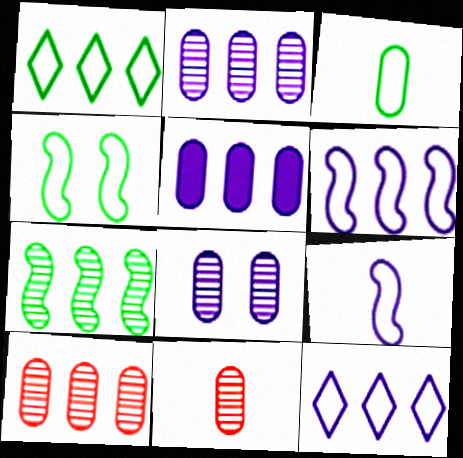[[1, 3, 4]]